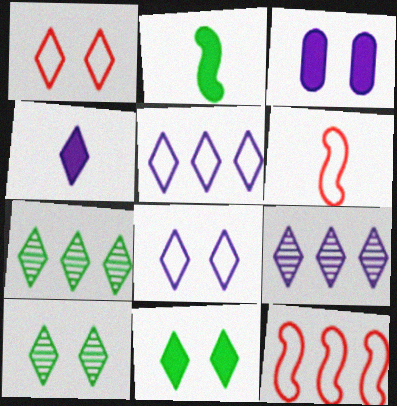[[1, 4, 7], 
[3, 6, 7], 
[4, 8, 9]]